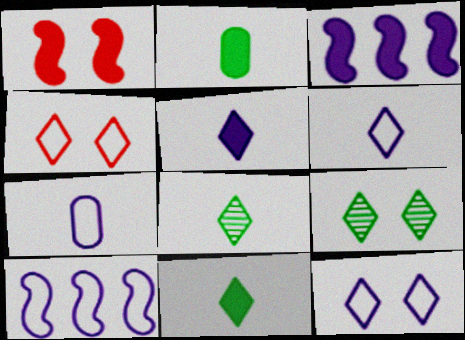[[7, 10, 12]]